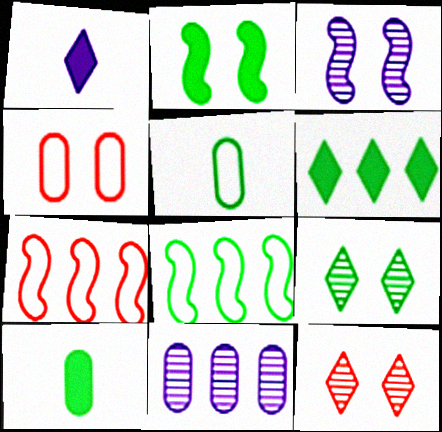[[2, 6, 10], 
[4, 10, 11], 
[6, 7, 11], 
[8, 9, 10]]